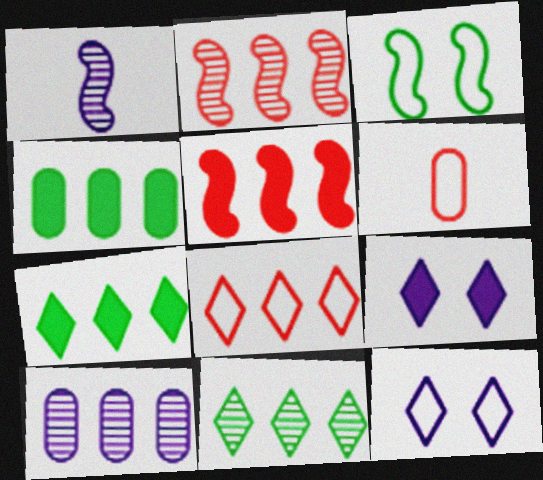[[1, 3, 5], 
[2, 10, 11]]